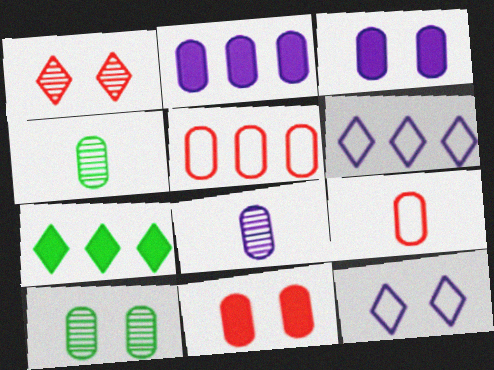[[2, 9, 10], 
[3, 4, 5]]